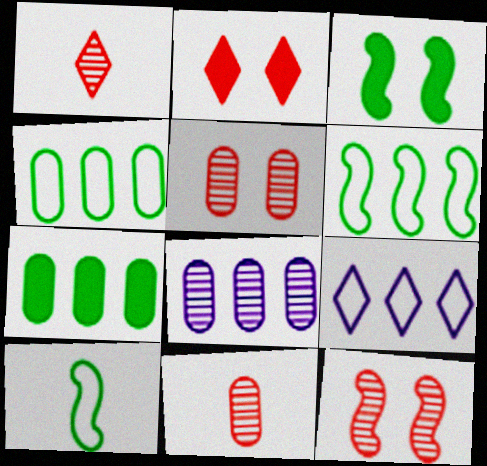[[2, 8, 10], 
[3, 9, 11]]